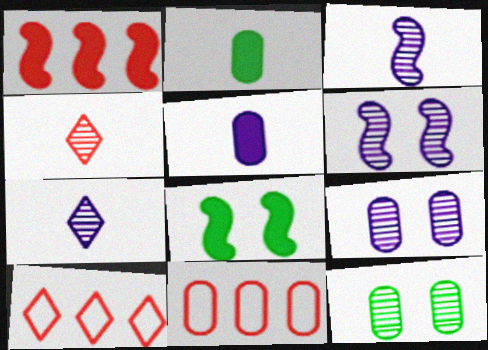[[2, 6, 10], 
[2, 9, 11], 
[5, 11, 12], 
[7, 8, 11]]